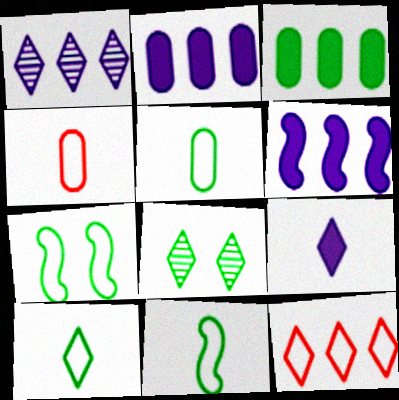[[3, 8, 11], 
[4, 6, 8], 
[5, 10, 11], 
[8, 9, 12]]